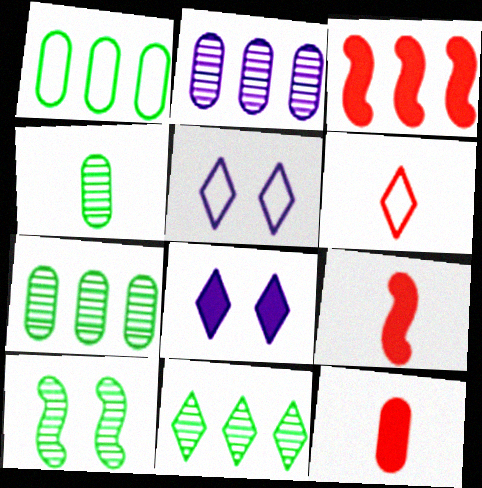[[3, 4, 5], 
[4, 10, 11], 
[5, 7, 9], 
[6, 8, 11]]